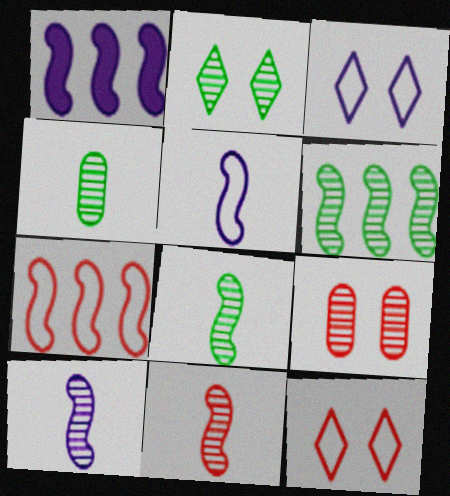[[1, 4, 12], 
[1, 6, 7], 
[2, 4, 6], 
[8, 10, 11]]